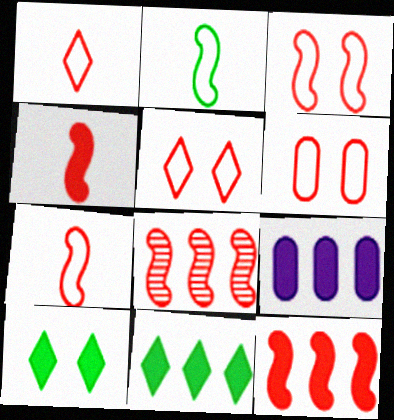[[3, 4, 8], 
[3, 5, 6], 
[4, 9, 10], 
[9, 11, 12]]